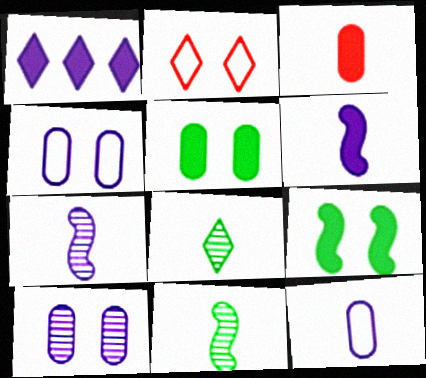[[1, 2, 8], 
[1, 3, 9], 
[1, 4, 7], 
[2, 9, 10]]